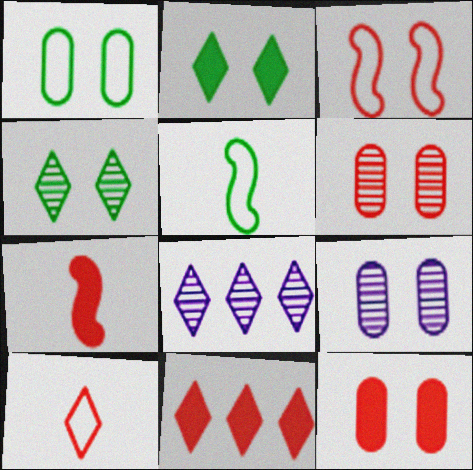[[1, 7, 8], 
[1, 9, 12], 
[2, 3, 9], 
[2, 8, 10], 
[5, 8, 12], 
[5, 9, 11], 
[7, 11, 12]]